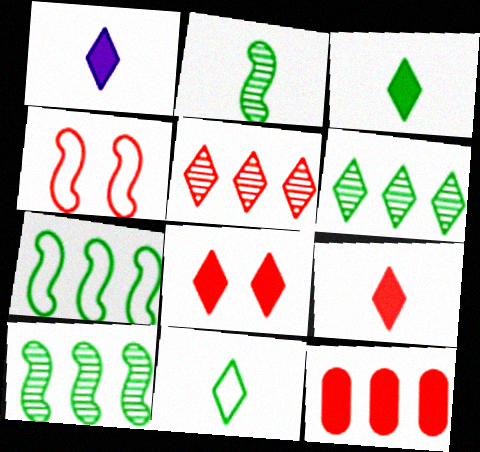[[1, 3, 9]]